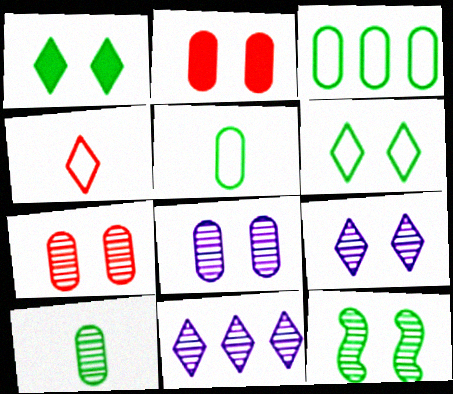[[1, 4, 11], 
[7, 9, 12]]